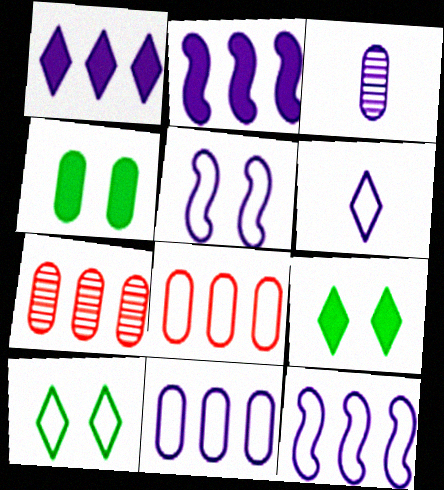[[1, 3, 5], 
[3, 4, 8], 
[5, 6, 11]]